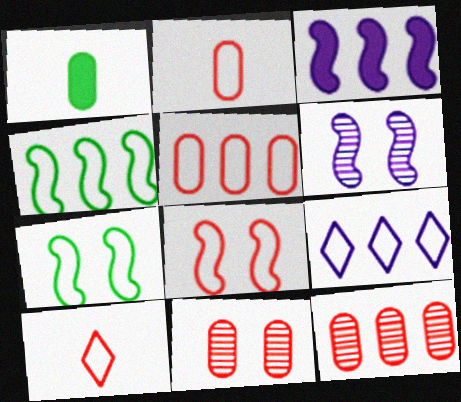[[2, 7, 9], 
[4, 5, 9], 
[5, 8, 10]]